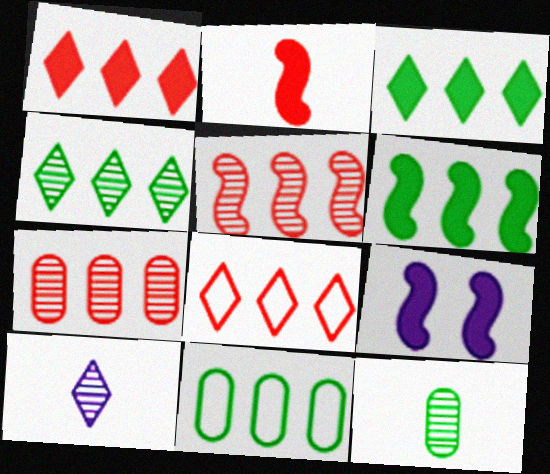[[2, 6, 9], 
[4, 6, 11], 
[8, 9, 12]]